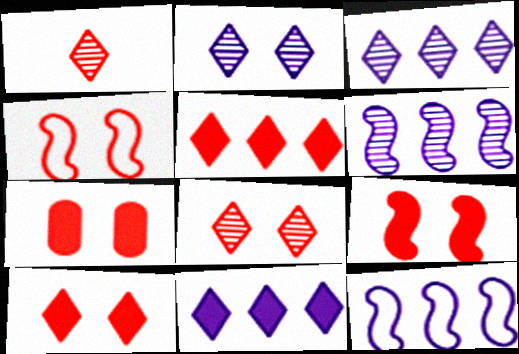[[4, 7, 8], 
[7, 9, 10]]